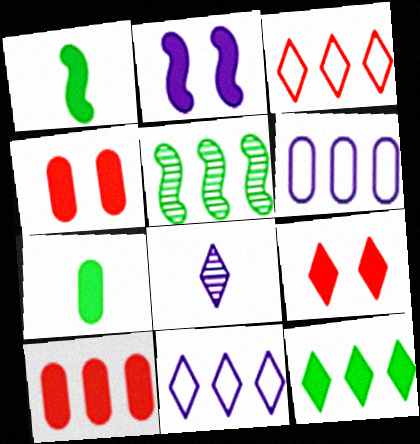[[2, 6, 8], 
[5, 10, 11]]